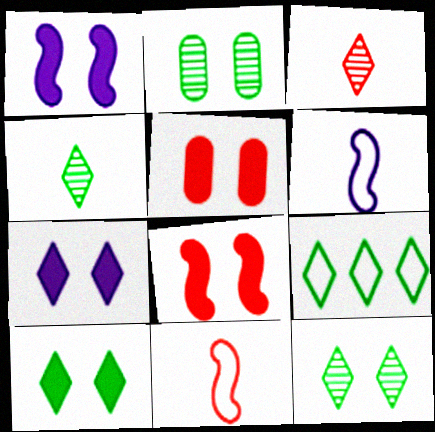[[1, 5, 10], 
[3, 7, 9], 
[4, 9, 10]]